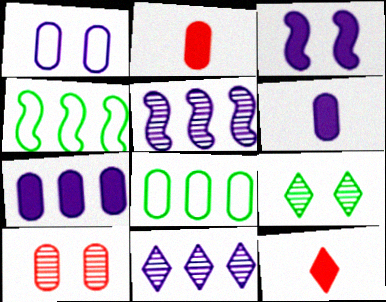[[6, 8, 10]]